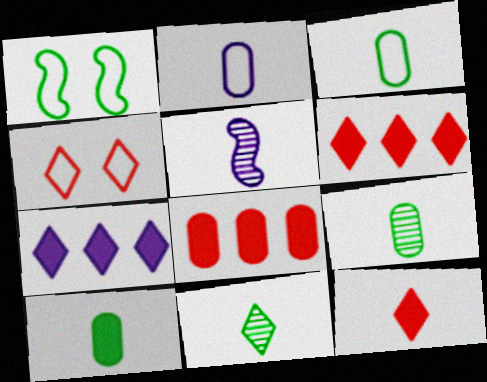[[3, 5, 12], 
[3, 9, 10], 
[4, 7, 11]]